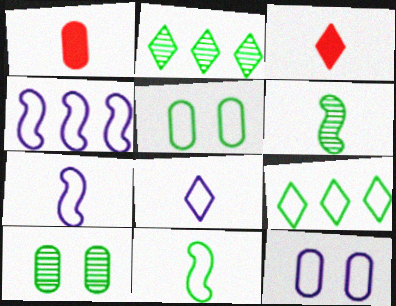[[1, 6, 8], 
[2, 6, 10], 
[3, 4, 10], 
[4, 8, 12], 
[5, 9, 11]]